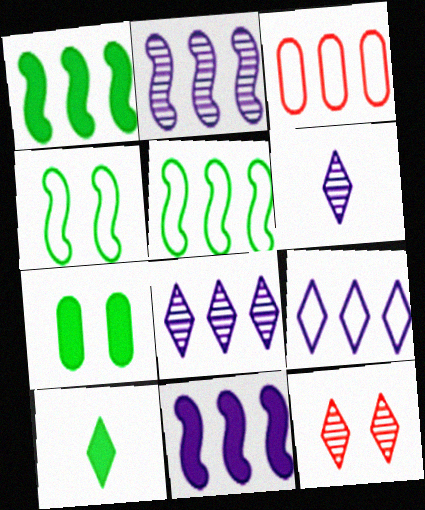[[1, 3, 8], 
[1, 7, 10], 
[3, 5, 9], 
[9, 10, 12]]